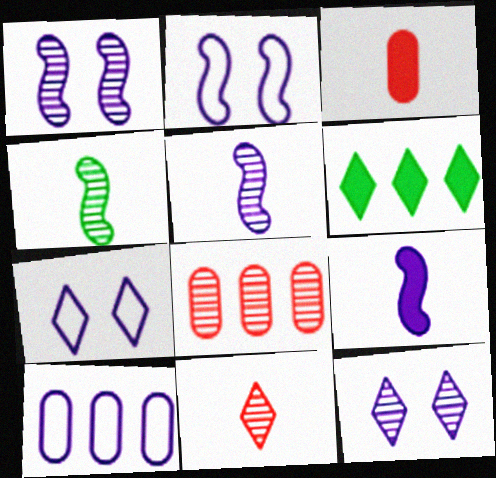[[4, 8, 12], 
[6, 7, 11], 
[9, 10, 12]]